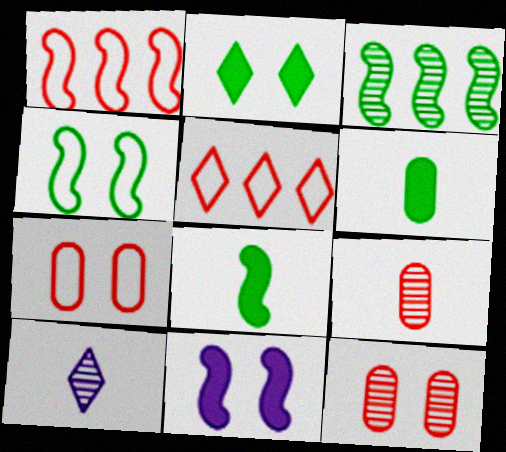[[2, 5, 10], 
[3, 4, 8], 
[3, 10, 12]]